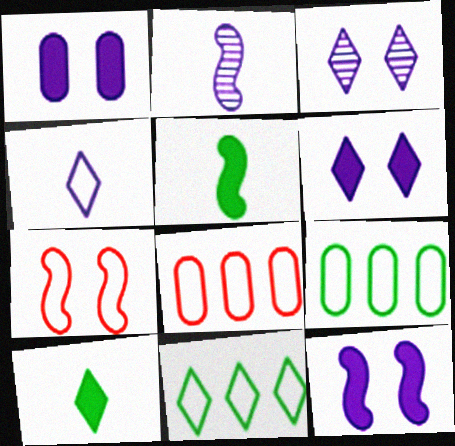[[1, 6, 12], 
[3, 5, 8], 
[4, 7, 9]]